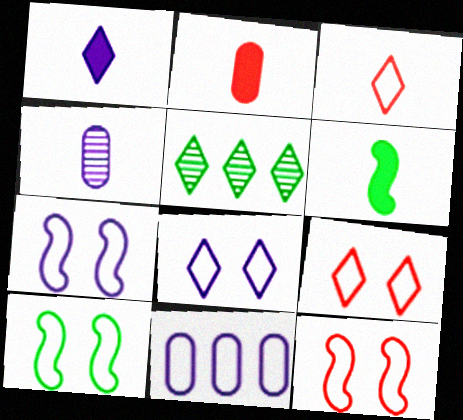[[1, 2, 6], 
[1, 5, 9], 
[2, 5, 7], 
[3, 4, 6], 
[3, 10, 11], 
[7, 10, 12]]